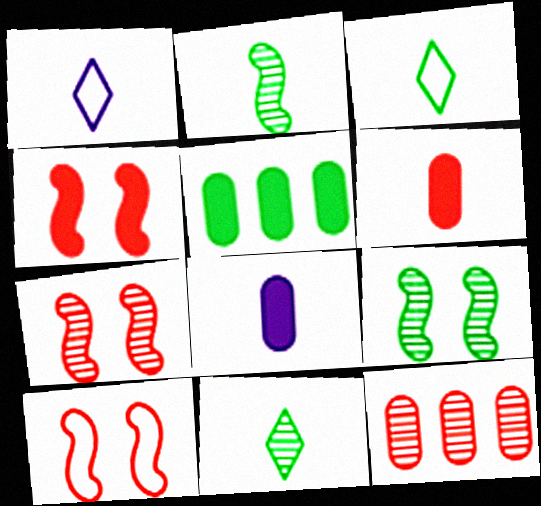[[1, 2, 6], 
[1, 5, 7], 
[3, 5, 9], 
[4, 7, 10]]